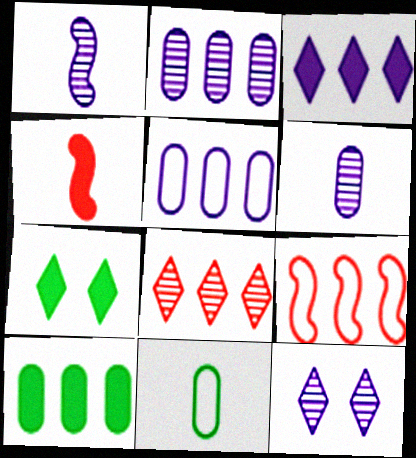[[1, 2, 12], 
[6, 7, 9]]